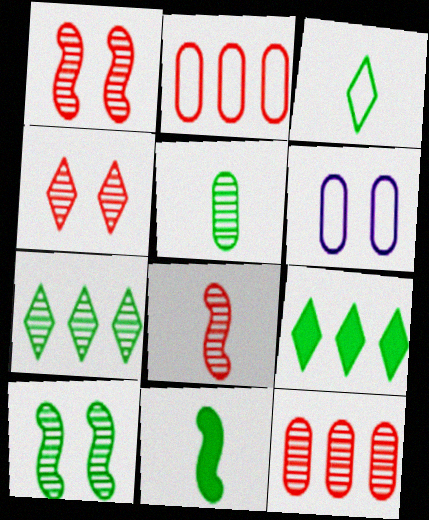[[3, 5, 11], 
[4, 8, 12], 
[5, 7, 10], 
[6, 8, 9]]